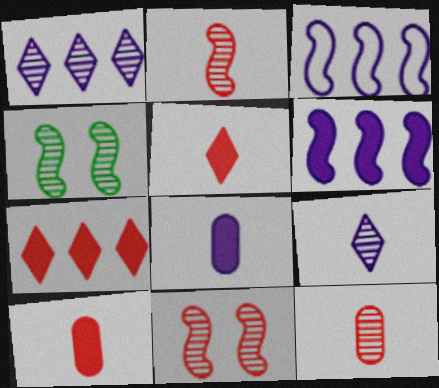[[1, 4, 12]]